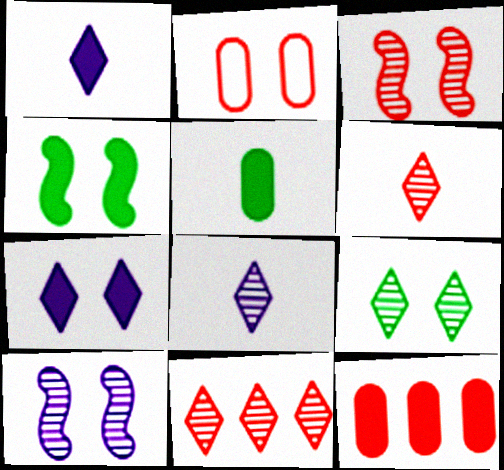[[1, 4, 12], 
[8, 9, 11]]